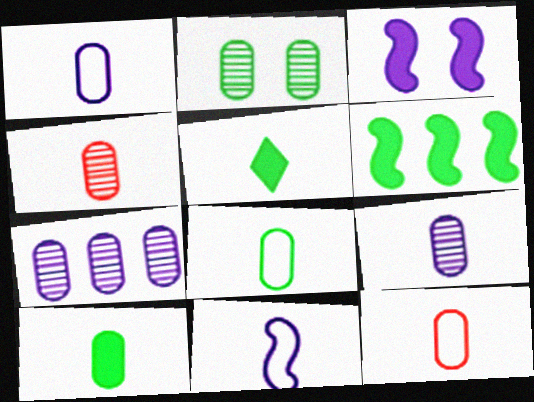[[1, 4, 10], 
[1, 8, 12], 
[2, 4, 7], 
[4, 5, 11], 
[9, 10, 12]]